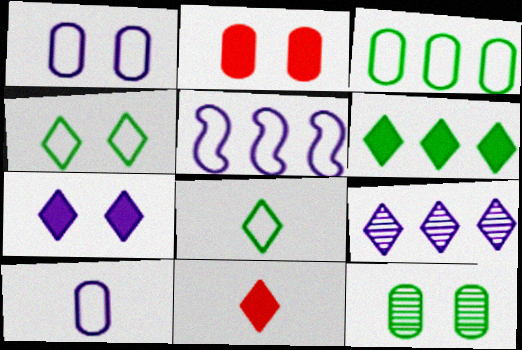[[1, 2, 12], 
[4, 9, 11], 
[5, 11, 12], 
[6, 7, 11]]